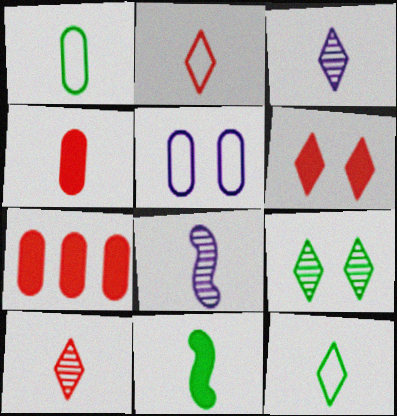[[4, 8, 12]]